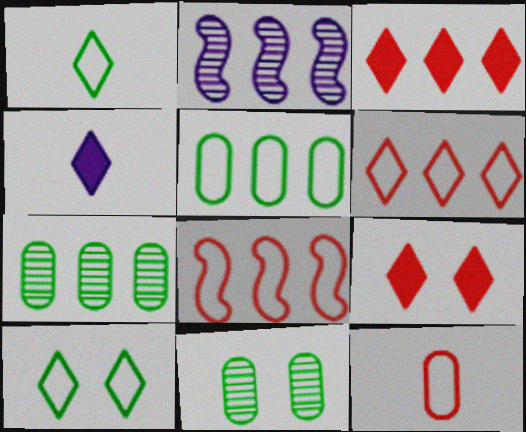[[2, 3, 5], 
[4, 8, 11]]